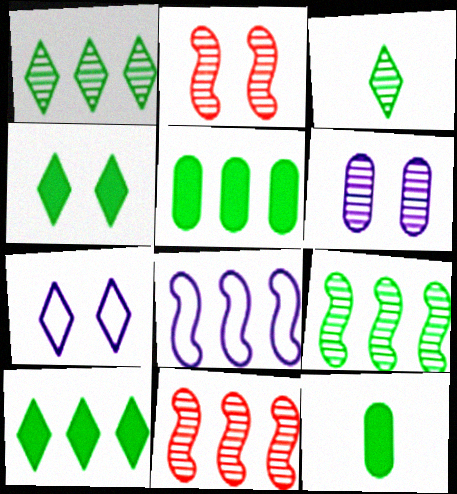[[3, 6, 11], 
[7, 11, 12]]